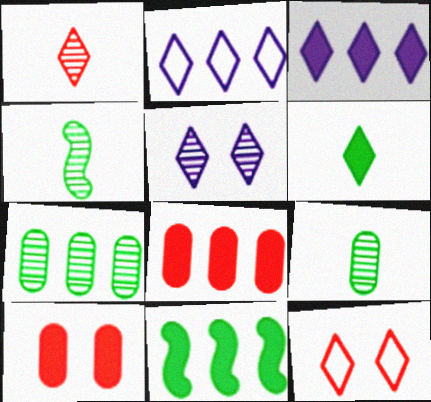[[2, 4, 10], 
[3, 8, 11]]